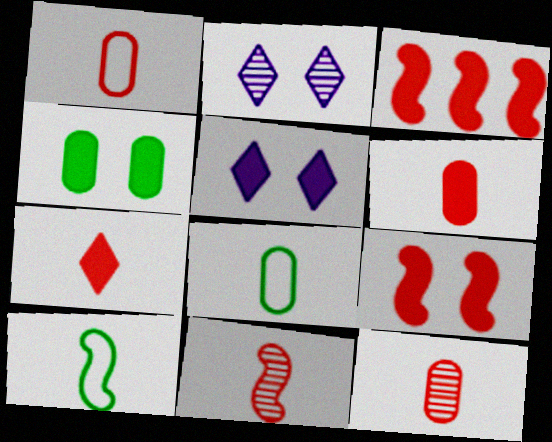[[1, 6, 12], 
[1, 7, 11], 
[2, 3, 8], 
[4, 5, 9]]